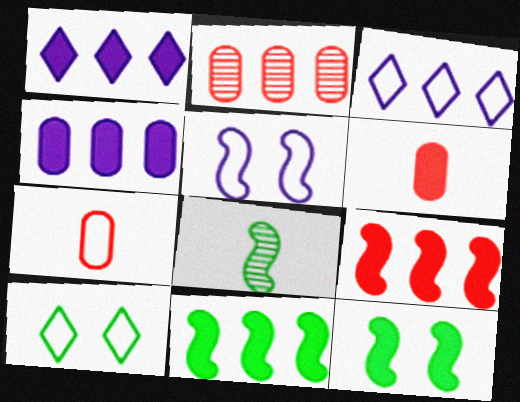[[1, 6, 12], 
[2, 3, 11], 
[5, 8, 9]]